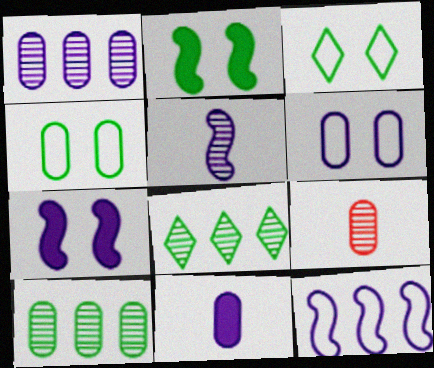[[1, 6, 11], 
[5, 7, 12]]